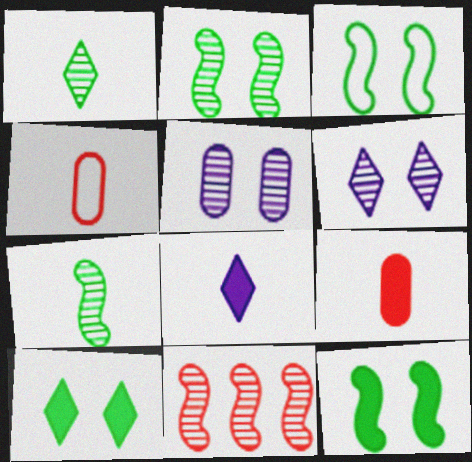[[1, 5, 11], 
[2, 3, 12], 
[4, 7, 8]]